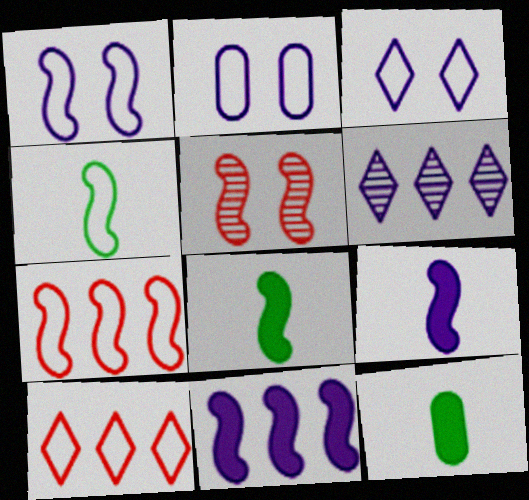[[1, 2, 3], 
[1, 4, 7], 
[2, 4, 10], 
[2, 6, 9], 
[4, 5, 11]]